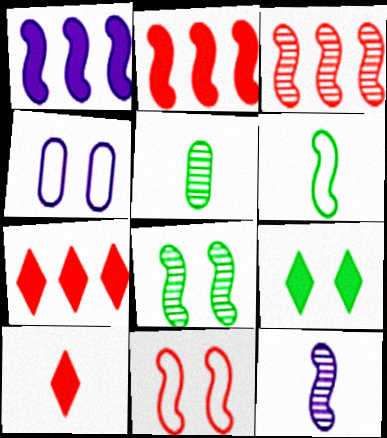[[3, 8, 12]]